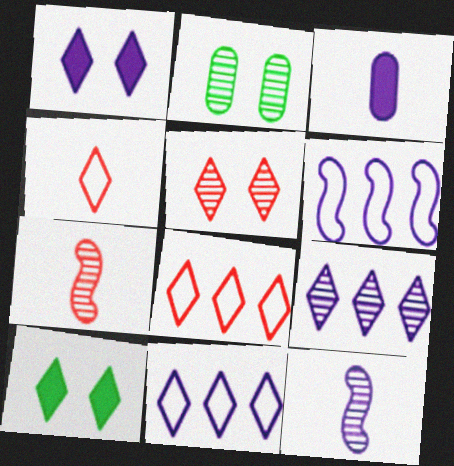[[2, 7, 9], 
[4, 9, 10]]